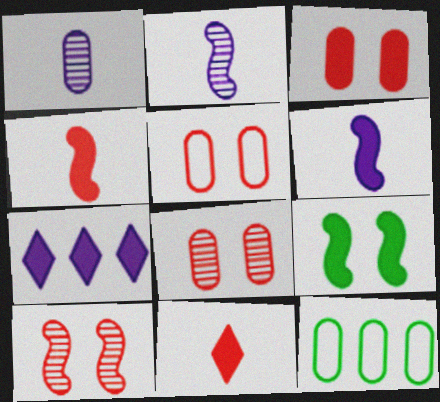[[1, 3, 12], 
[3, 5, 8]]